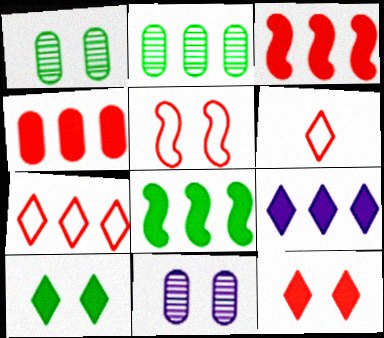[[4, 8, 9], 
[5, 10, 11], 
[6, 8, 11]]